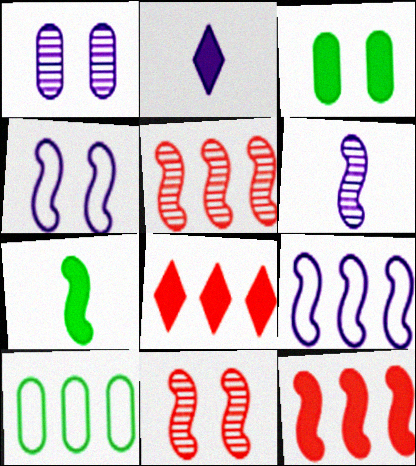[[1, 2, 9], 
[2, 3, 12], 
[2, 10, 11], 
[4, 5, 7], 
[7, 9, 11]]